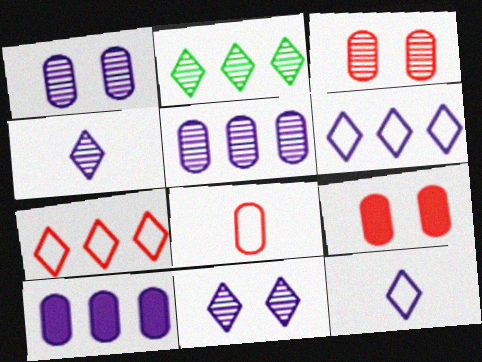[]